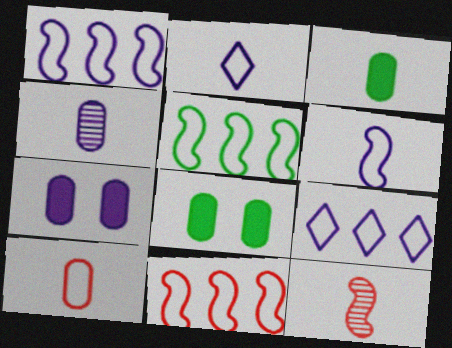[[1, 5, 11], 
[2, 3, 12], 
[3, 4, 10], 
[8, 9, 12]]